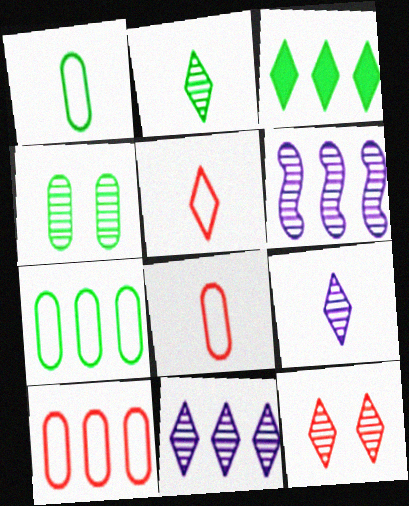[[2, 11, 12], 
[3, 6, 10]]